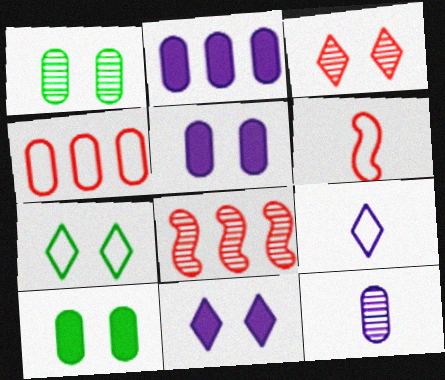[[3, 7, 11], 
[4, 10, 12], 
[8, 9, 10]]